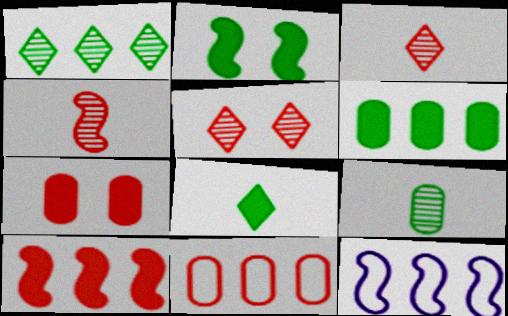[[2, 4, 12], 
[2, 6, 8]]